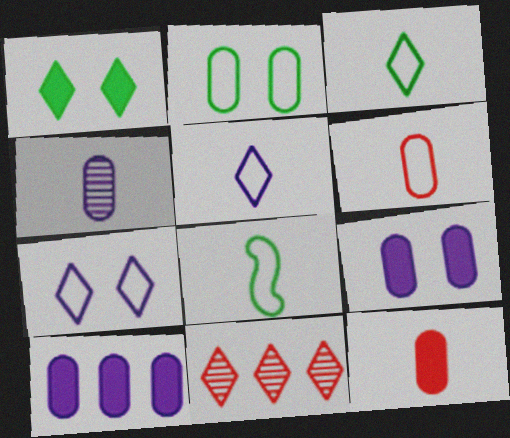[[1, 5, 11], 
[5, 6, 8], 
[8, 9, 11]]